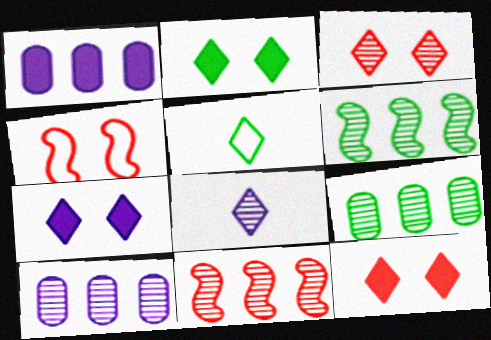[[2, 7, 12]]